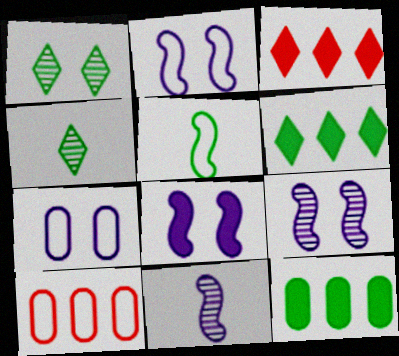[[1, 5, 12], 
[2, 8, 9], 
[4, 8, 10]]